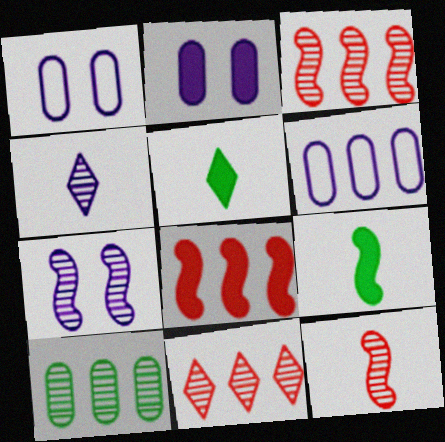[[1, 3, 5], 
[1, 9, 11], 
[2, 5, 8]]